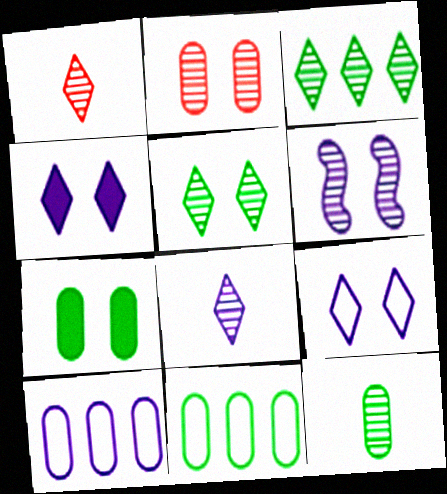[[2, 5, 6], 
[7, 11, 12]]